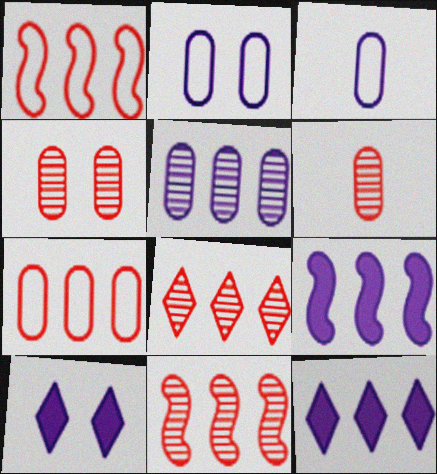[]